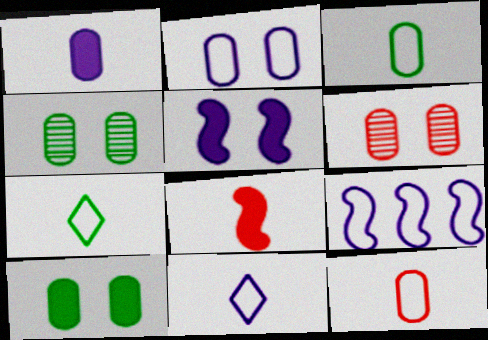[[2, 6, 10], 
[2, 9, 11]]